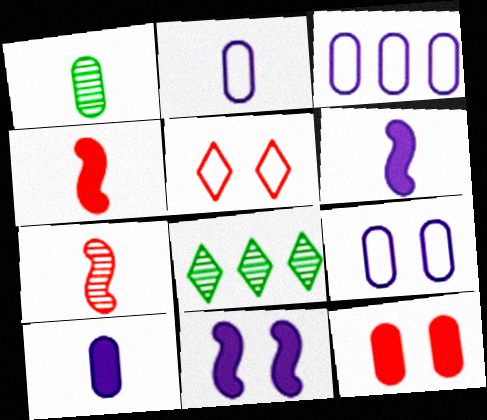[[1, 3, 12], 
[2, 3, 9], 
[4, 8, 9]]